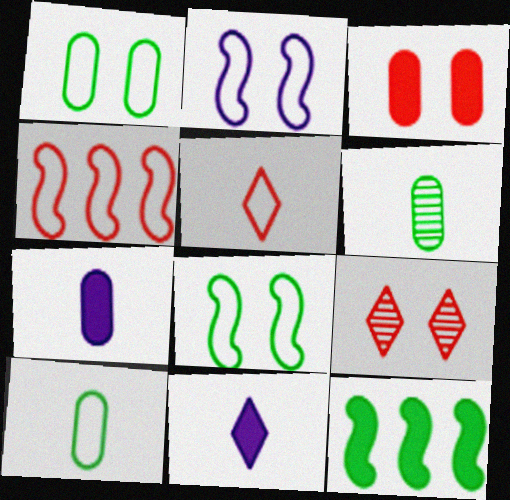[[3, 11, 12]]